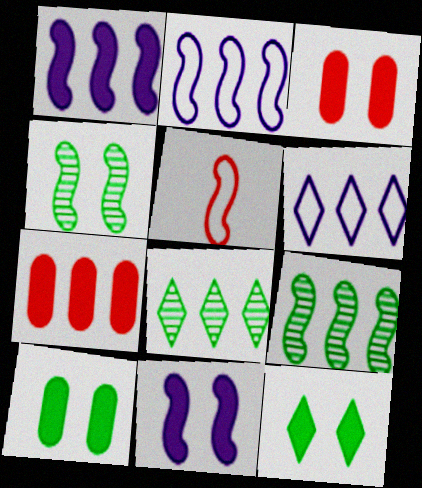[[1, 4, 5], 
[2, 7, 8], 
[3, 11, 12], 
[5, 9, 11], 
[6, 7, 9]]